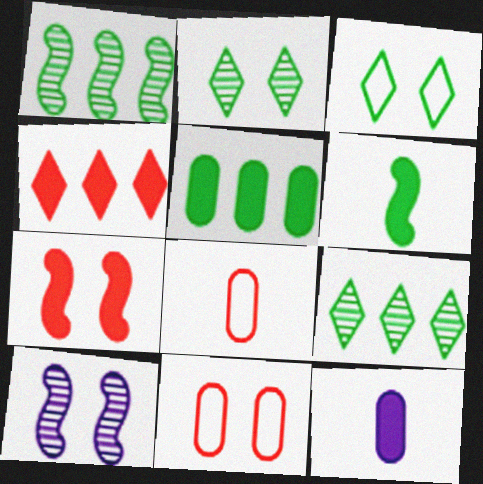[]